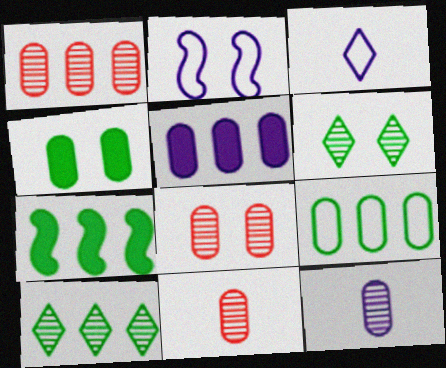[[1, 5, 9], 
[1, 8, 11], 
[3, 7, 8], 
[7, 9, 10]]